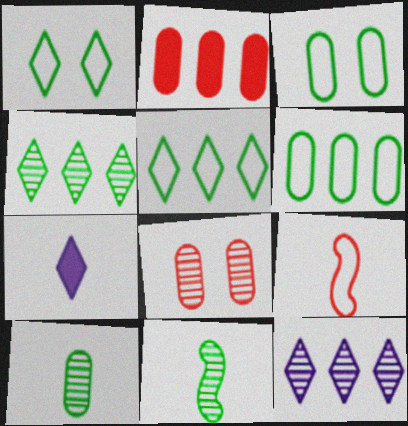[[7, 9, 10], 
[8, 11, 12]]